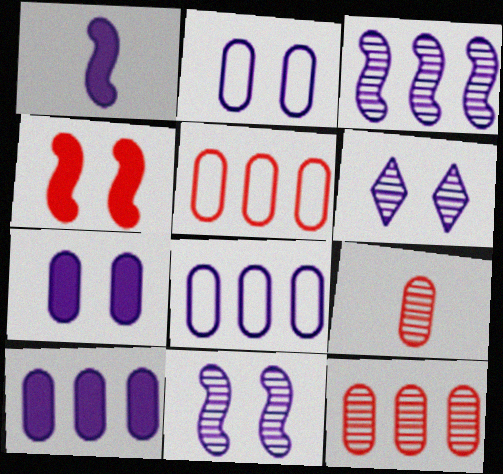[[1, 6, 8]]